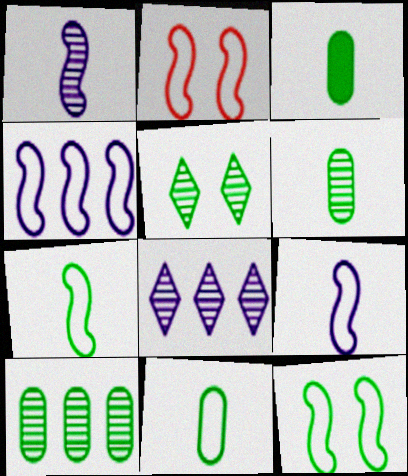[[2, 3, 8], 
[2, 4, 7], 
[3, 6, 11]]